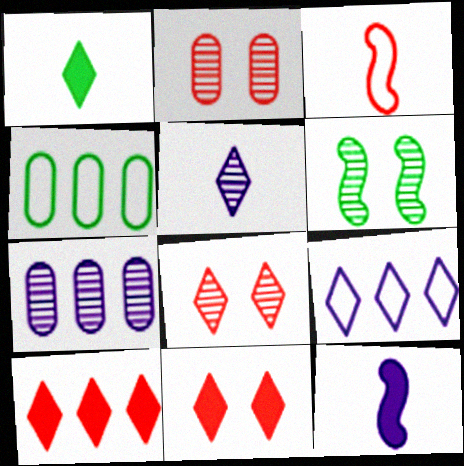[[1, 4, 6], 
[1, 8, 9], 
[2, 3, 10], 
[4, 8, 12]]